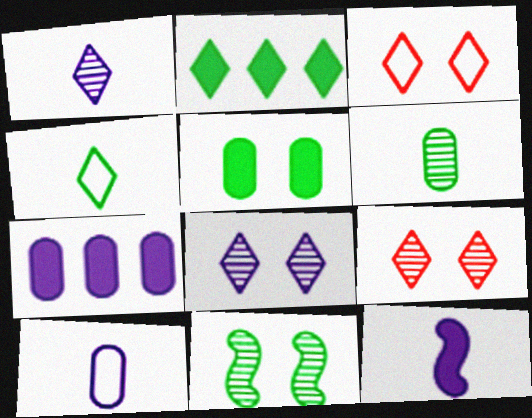[[1, 2, 3], 
[1, 10, 12]]